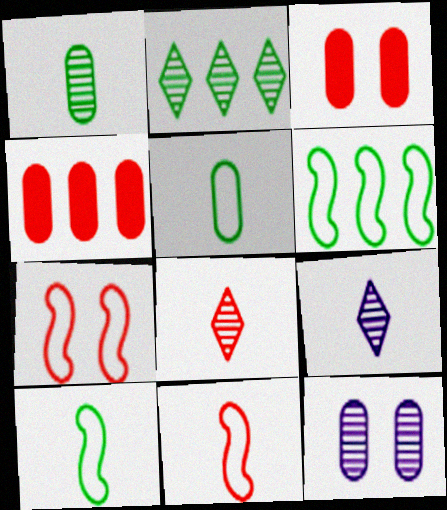[[3, 6, 9], 
[4, 5, 12], 
[4, 7, 8]]